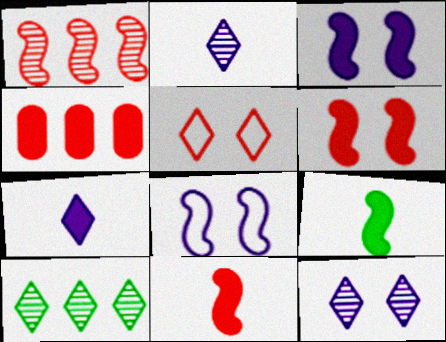[[1, 8, 9], 
[5, 7, 10]]